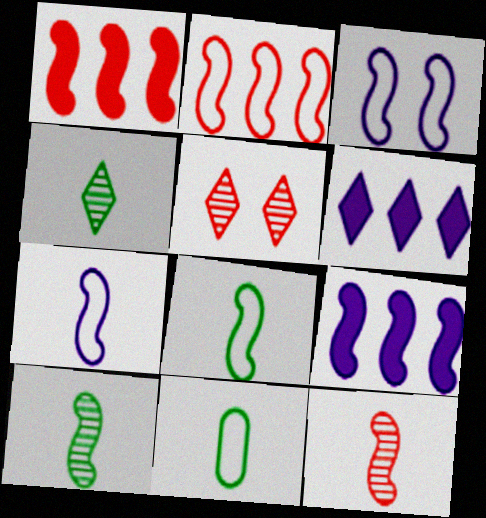[[1, 3, 10], 
[2, 3, 8], 
[5, 9, 11]]